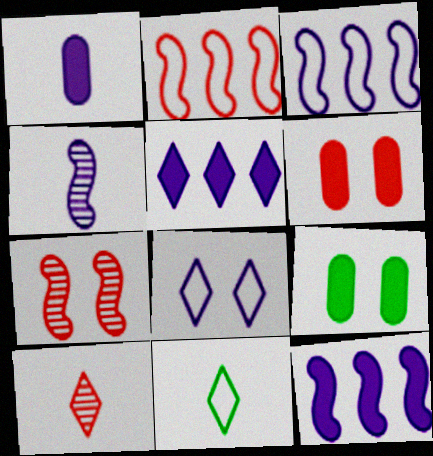[[2, 6, 10], 
[3, 9, 10], 
[7, 8, 9]]